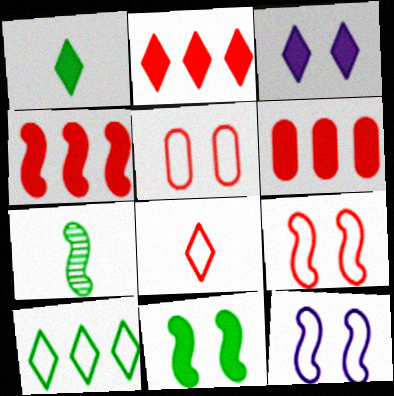[[1, 2, 3], 
[2, 4, 6], 
[4, 7, 12]]